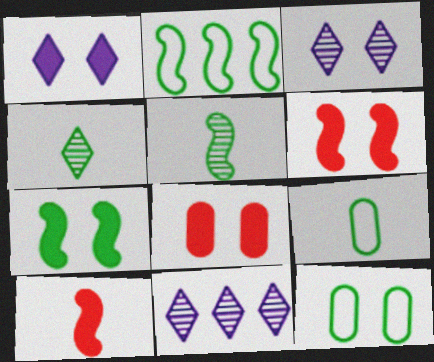[[1, 7, 8], 
[2, 5, 7], 
[3, 6, 12], 
[6, 9, 11], 
[10, 11, 12]]